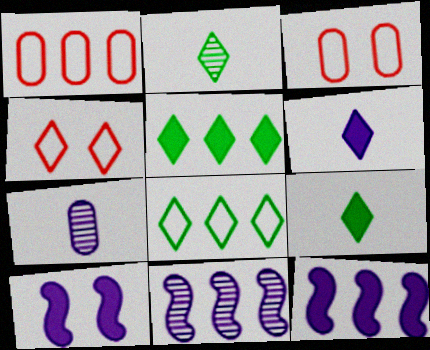[[1, 2, 10], 
[1, 5, 11], 
[2, 3, 12], 
[3, 9, 11]]